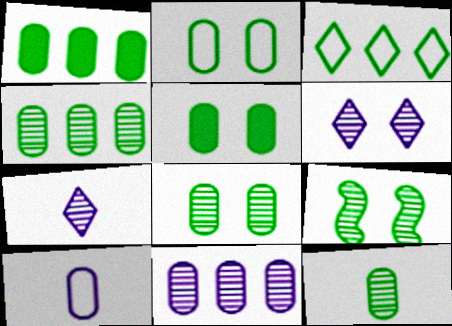[[1, 2, 12], 
[2, 5, 8], 
[4, 8, 12]]